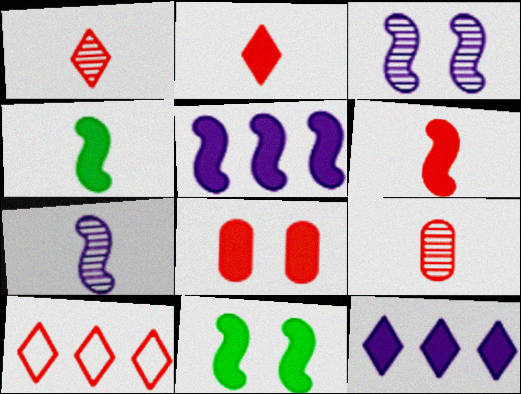[[4, 8, 12], 
[5, 6, 11]]